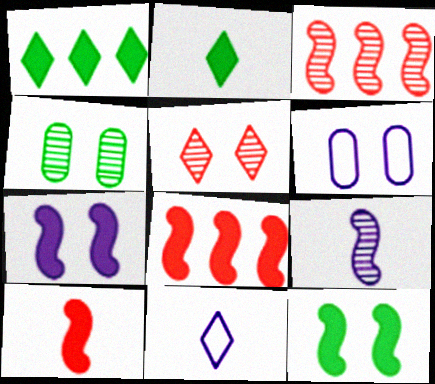[[1, 5, 11], 
[2, 3, 6], 
[4, 8, 11], 
[5, 6, 12]]